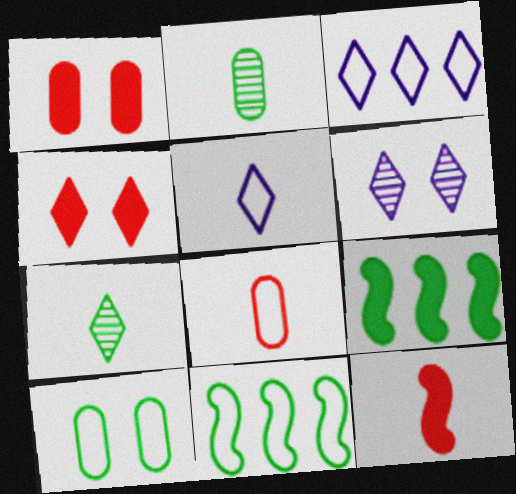[[2, 5, 12], 
[3, 4, 7], 
[6, 8, 9], 
[7, 9, 10]]